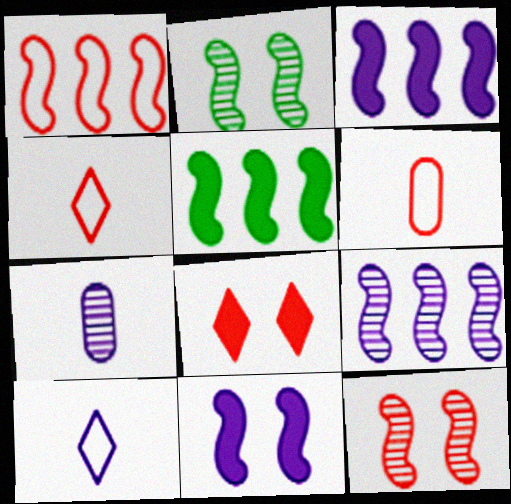[[1, 5, 9]]